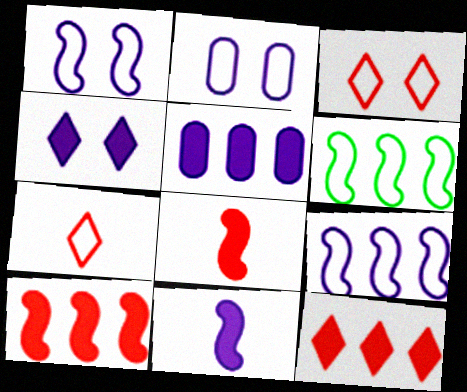[[2, 6, 7], 
[4, 5, 11]]